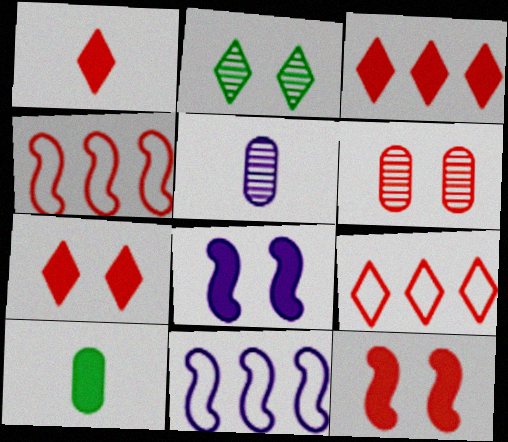[[1, 3, 7], 
[1, 4, 6], 
[3, 8, 10]]